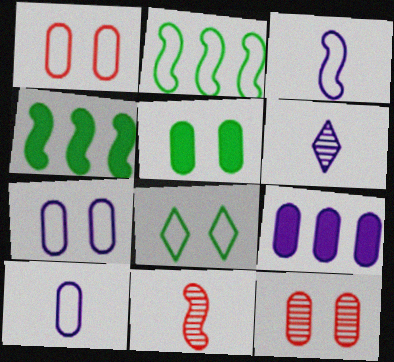[[1, 4, 6], 
[5, 7, 12], 
[8, 9, 11]]